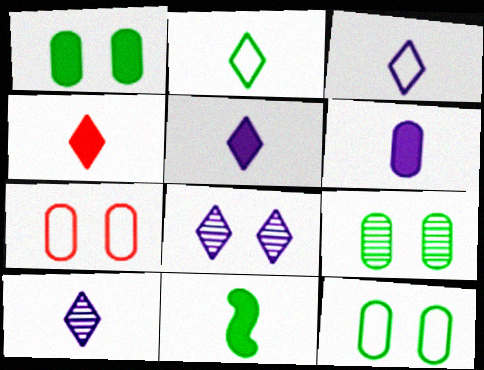[[1, 9, 12], 
[2, 4, 10], 
[3, 5, 10], 
[4, 6, 11]]